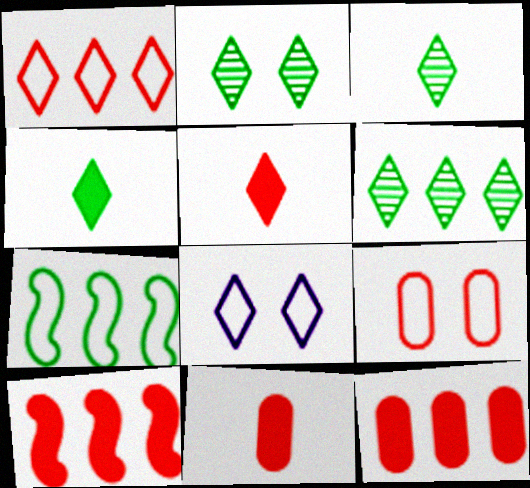[[2, 3, 6], 
[5, 6, 8]]